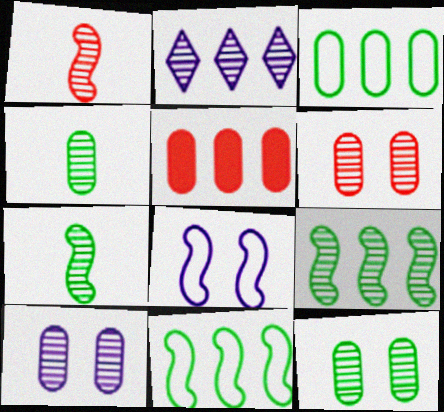[[1, 2, 12], 
[2, 5, 11], 
[2, 6, 7], 
[6, 10, 12]]